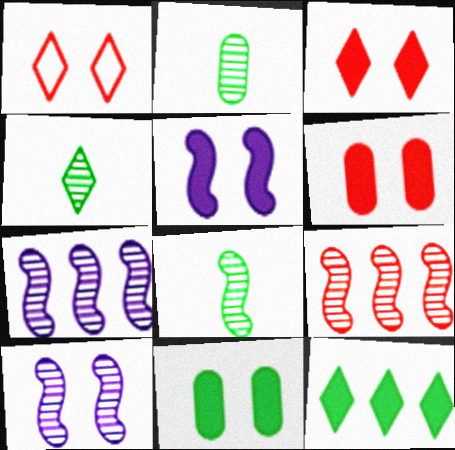[[1, 10, 11], 
[2, 4, 8], 
[3, 5, 11], 
[8, 9, 10]]